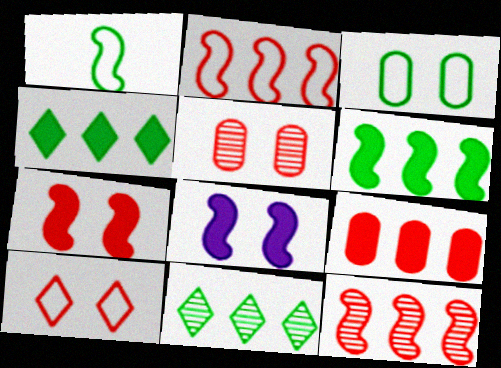[[1, 8, 12], 
[5, 7, 10]]